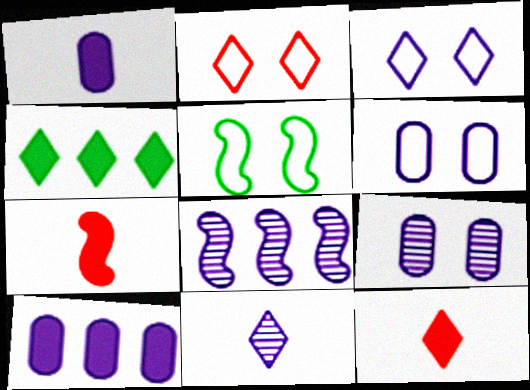[[1, 3, 8], 
[2, 4, 11], 
[2, 5, 6], 
[5, 7, 8], 
[8, 9, 11]]